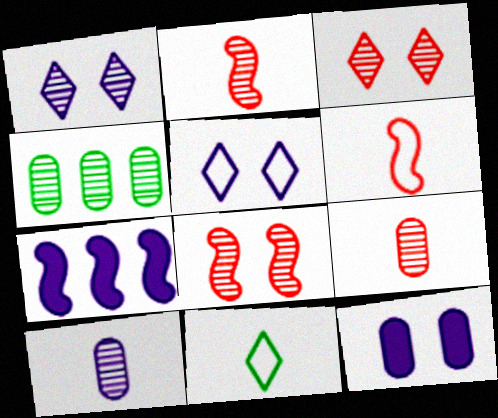[[1, 2, 4], 
[5, 7, 10]]